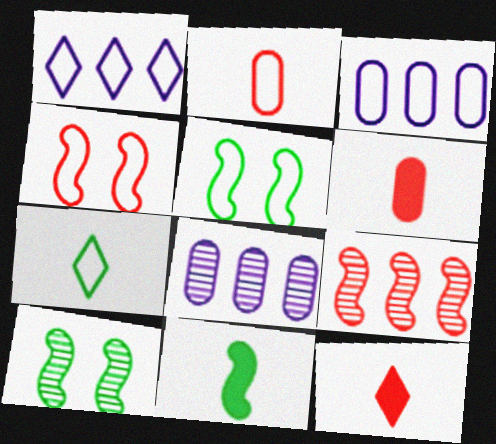[[1, 2, 5], 
[1, 6, 10], 
[3, 4, 7], 
[3, 10, 12], 
[5, 8, 12]]